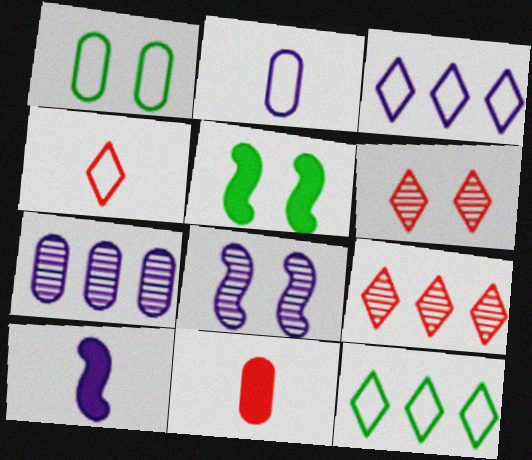[[1, 7, 11], 
[1, 9, 10], 
[2, 5, 9], 
[4, 5, 7], 
[8, 11, 12]]